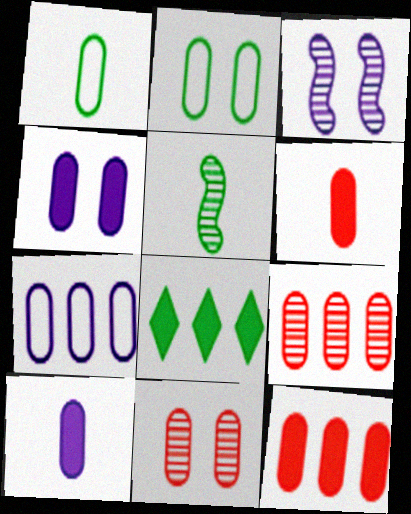[[1, 4, 9], 
[2, 4, 11], 
[2, 5, 8], 
[2, 9, 10]]